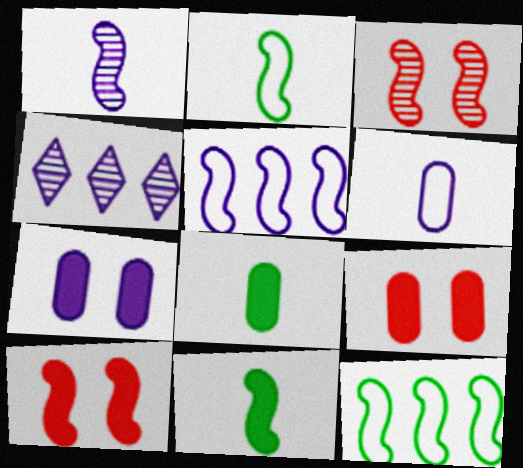[[1, 10, 12], 
[2, 4, 9], 
[3, 5, 11]]